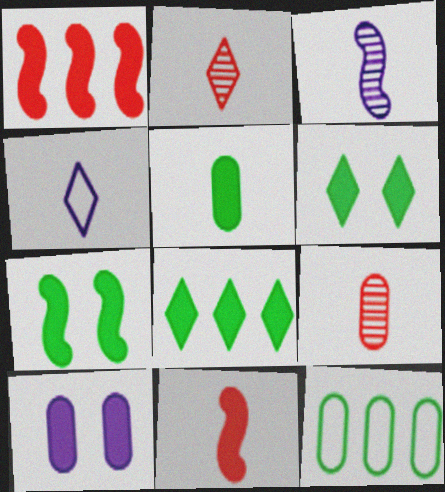[[5, 7, 8], 
[8, 10, 11], 
[9, 10, 12]]